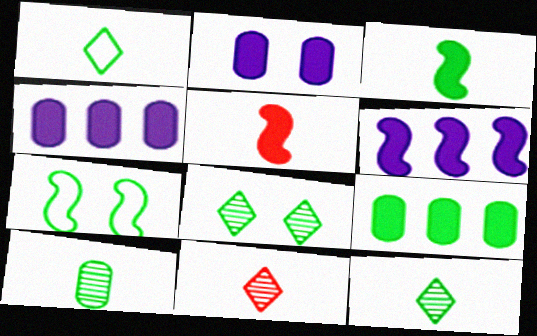[[1, 3, 10], 
[4, 7, 11], 
[7, 9, 12]]